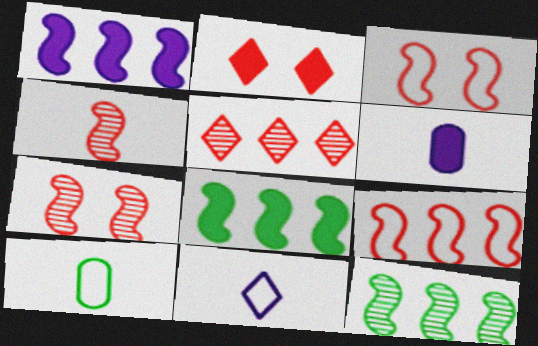[[1, 9, 12], 
[2, 6, 8]]